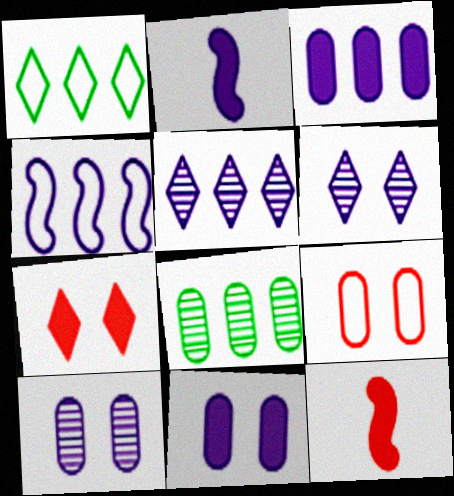[[1, 10, 12], 
[3, 4, 5]]